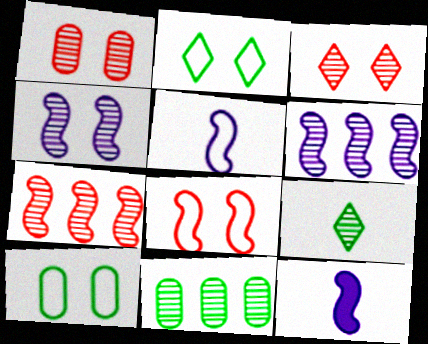[[1, 6, 9]]